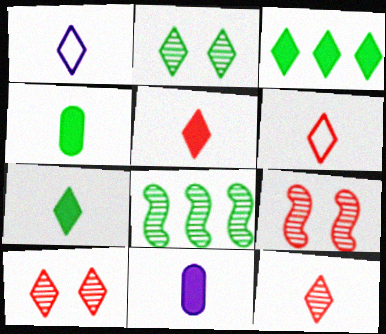[[1, 3, 10], 
[1, 7, 12], 
[5, 6, 12]]